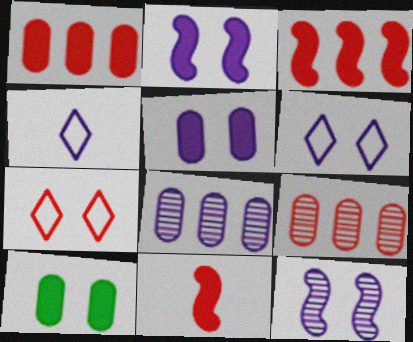[[2, 4, 8], 
[5, 6, 12], 
[7, 9, 11], 
[7, 10, 12]]